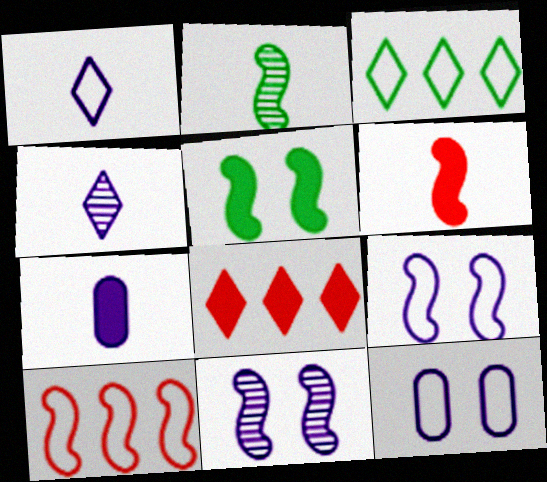[[2, 8, 12], 
[5, 7, 8]]